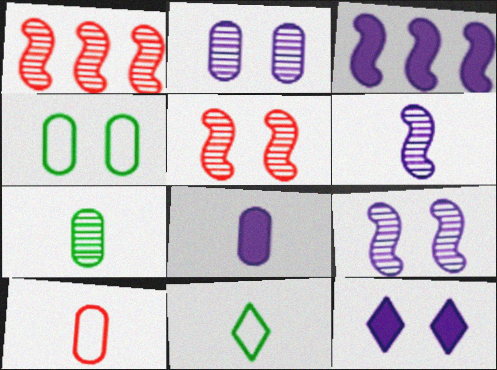[[3, 8, 12], 
[4, 5, 12], 
[7, 8, 10]]